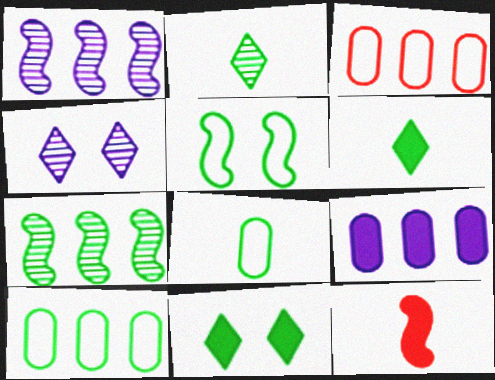[[1, 5, 12], 
[4, 10, 12], 
[7, 8, 11], 
[9, 11, 12]]